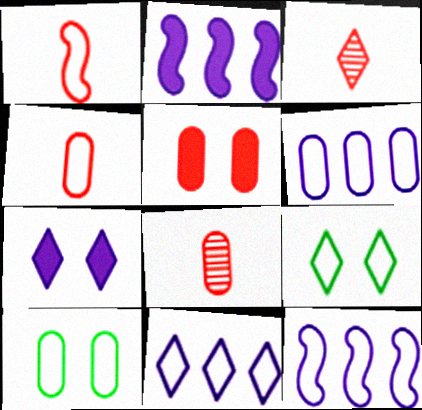[[1, 6, 9], 
[1, 10, 11], 
[2, 3, 10], 
[2, 8, 9], 
[4, 6, 10], 
[4, 9, 12], 
[6, 11, 12]]